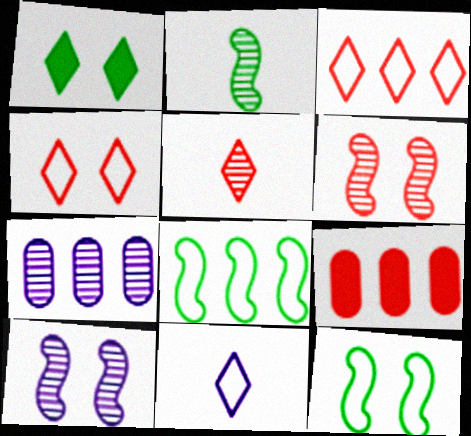[]